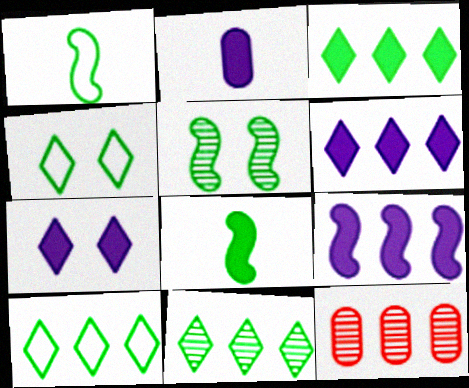[[1, 7, 12], 
[2, 7, 9], 
[3, 10, 11], 
[9, 10, 12]]